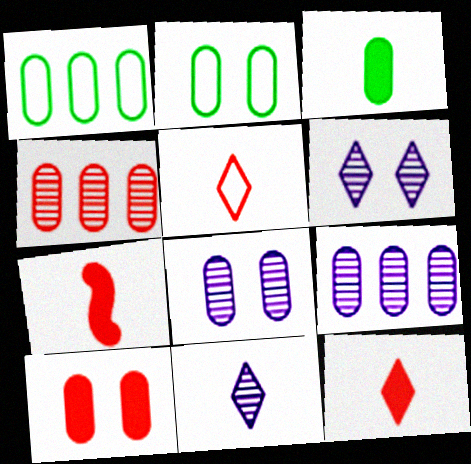[[1, 6, 7], 
[2, 8, 10]]